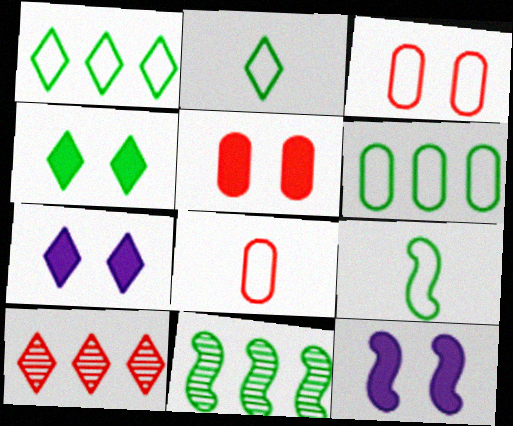[[2, 7, 10], 
[4, 5, 12], 
[7, 8, 11]]